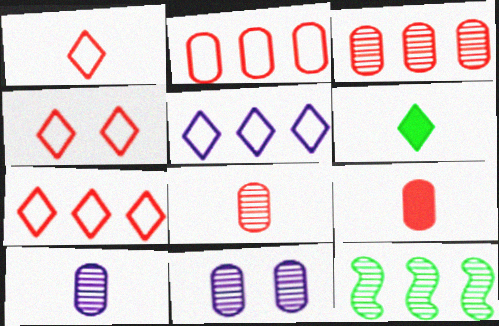[[1, 4, 7]]